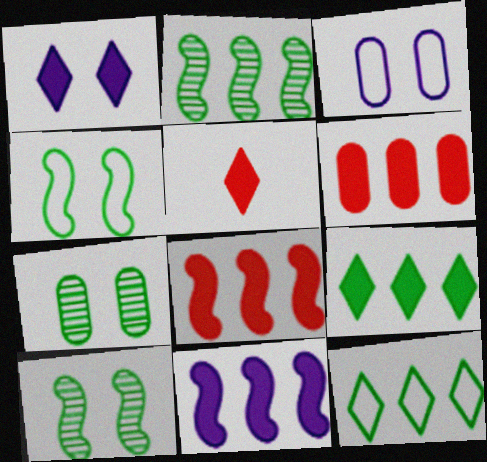[[1, 5, 9], 
[2, 3, 5], 
[6, 9, 11]]